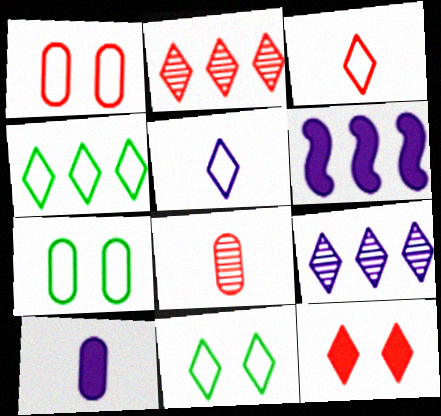[[2, 3, 12], 
[6, 8, 11]]